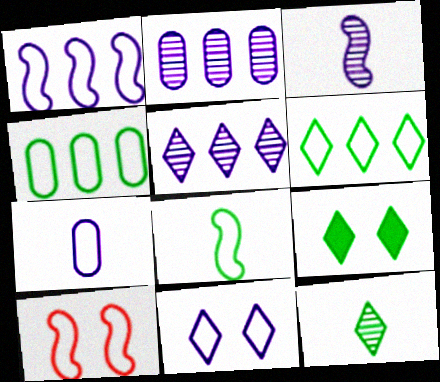[[1, 7, 11], 
[1, 8, 10], 
[6, 7, 10], 
[6, 9, 12]]